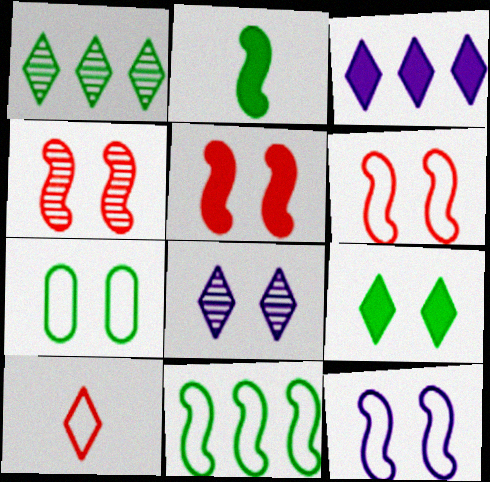[[1, 2, 7], 
[4, 5, 6], 
[5, 7, 8]]